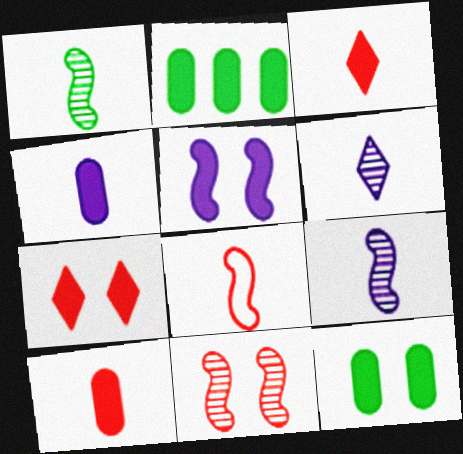[[2, 3, 5], 
[5, 7, 12]]